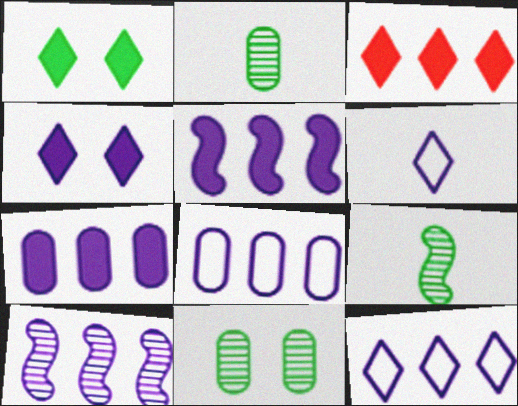[[7, 10, 12]]